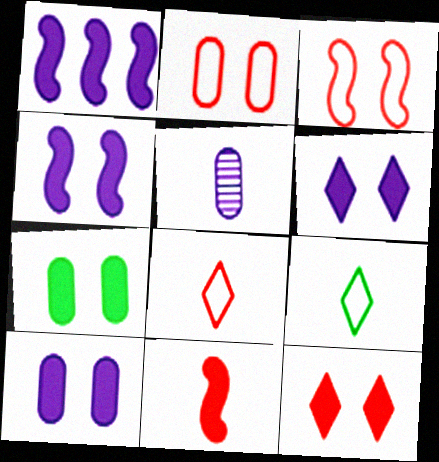[[4, 6, 10], 
[4, 7, 12], 
[5, 9, 11]]